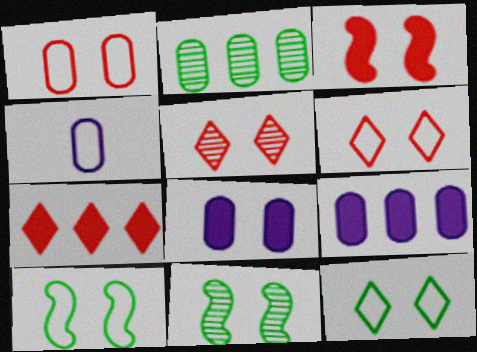[[1, 3, 5], 
[4, 7, 11], 
[5, 8, 10], 
[6, 8, 11]]